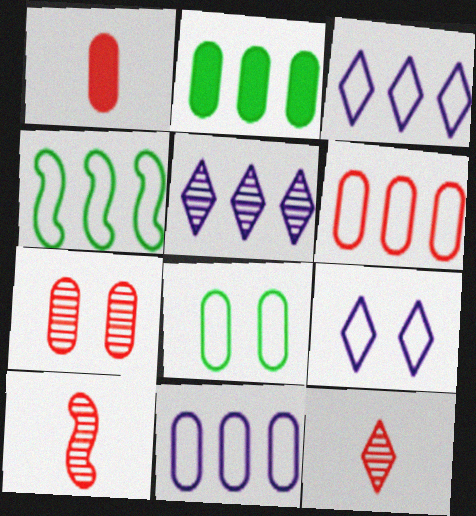[[1, 6, 7], 
[2, 9, 10], 
[3, 4, 6]]